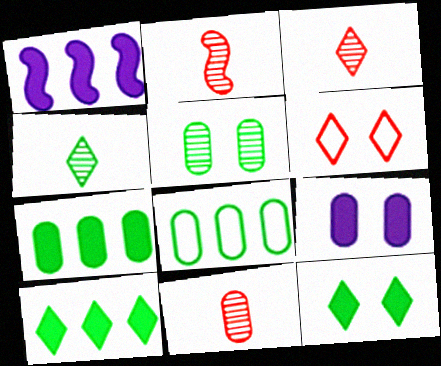[[2, 3, 11], 
[8, 9, 11]]